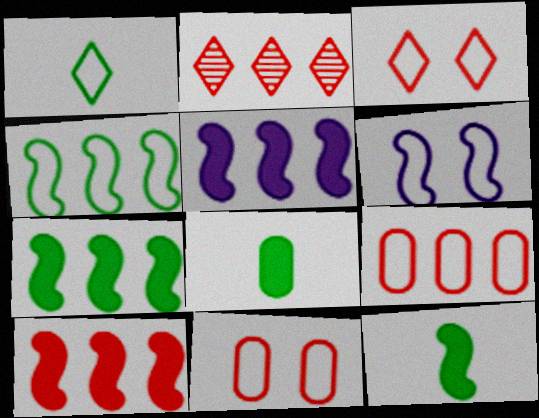[[1, 6, 9], 
[2, 6, 8], 
[2, 9, 10], 
[5, 7, 10]]